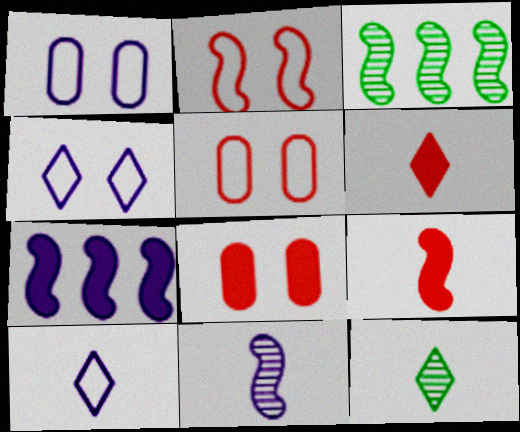[[1, 3, 6], 
[3, 8, 10], 
[5, 7, 12], 
[6, 10, 12]]